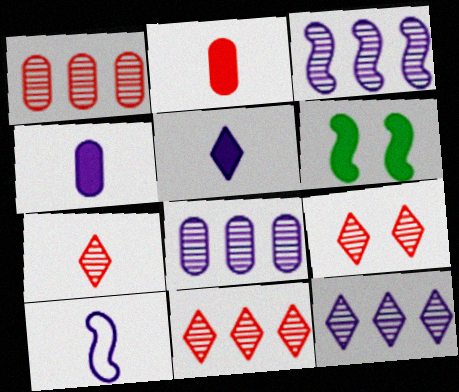[[3, 8, 12], 
[7, 9, 11]]